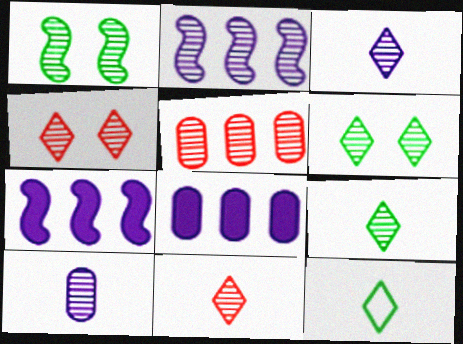[[1, 3, 5], 
[3, 9, 11]]